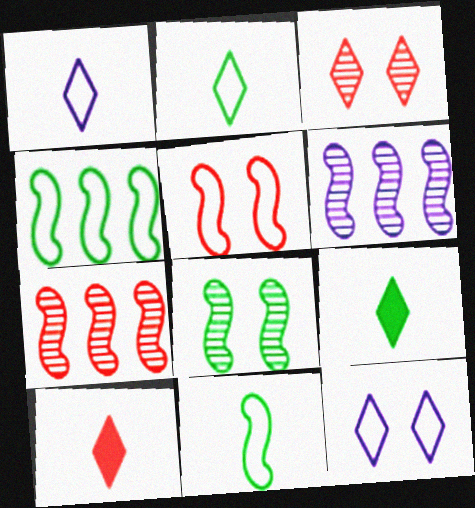[]